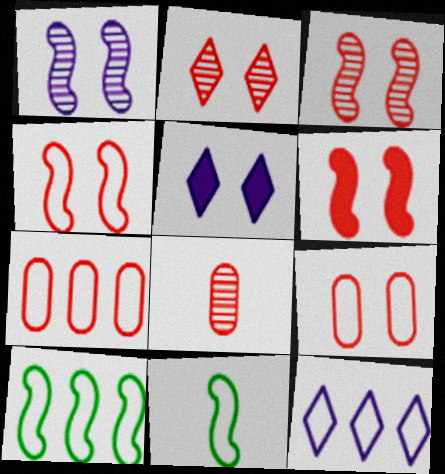[[2, 6, 9], 
[3, 4, 6], 
[5, 8, 10], 
[7, 10, 12], 
[9, 11, 12]]